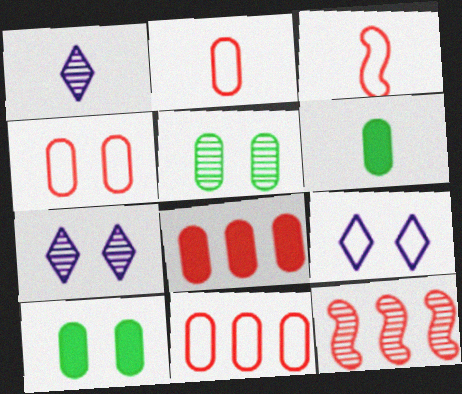[[1, 3, 6], 
[1, 5, 12], 
[2, 4, 11], 
[6, 9, 12]]